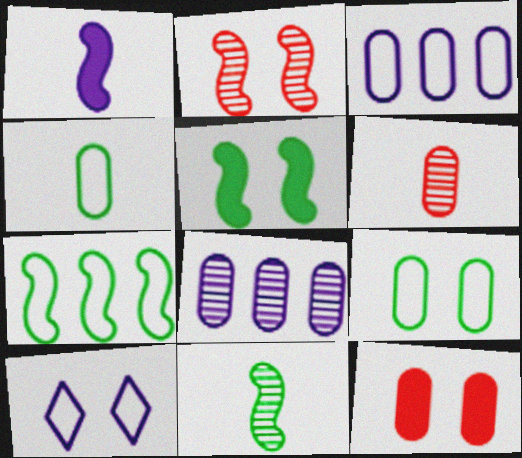[[1, 2, 7], 
[1, 8, 10], 
[4, 8, 12], 
[5, 7, 11]]